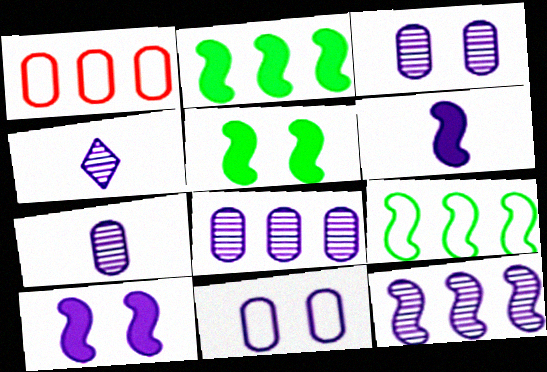[[1, 4, 5], 
[3, 4, 12], 
[3, 7, 8]]